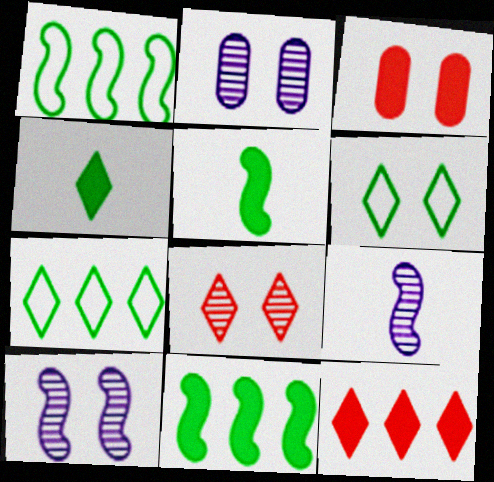[[3, 6, 10], 
[3, 7, 9]]